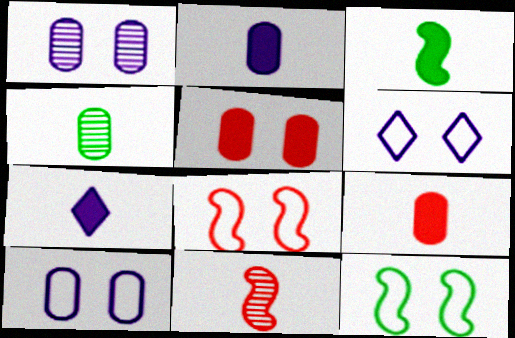[[3, 7, 9]]